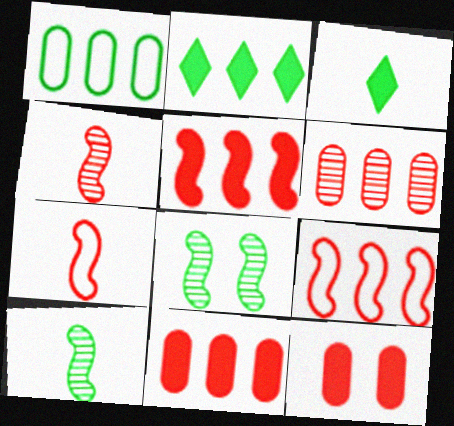[[1, 3, 8]]